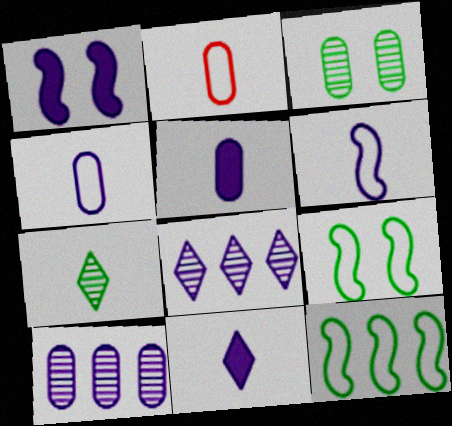[[1, 4, 8]]